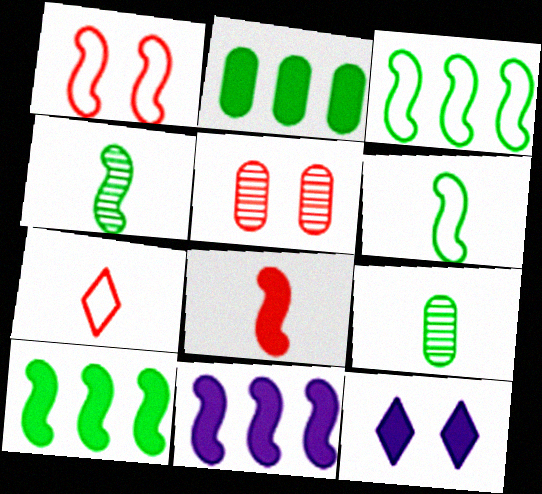[[1, 4, 11], 
[2, 8, 12]]